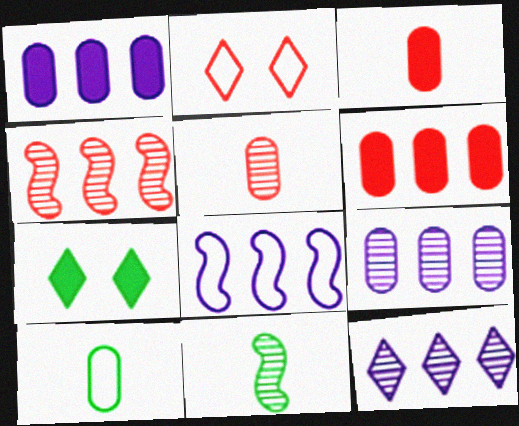[[1, 2, 11], 
[1, 8, 12], 
[2, 3, 4], 
[2, 8, 10], 
[5, 7, 8]]